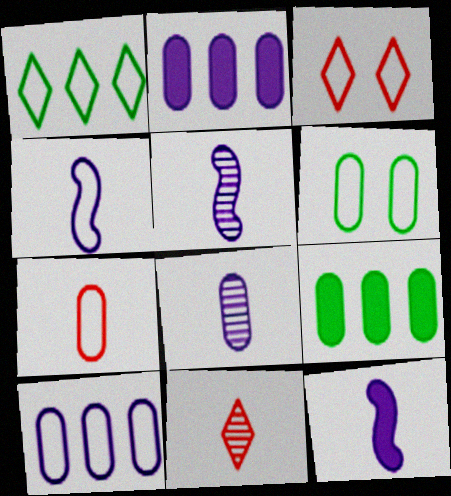[[3, 5, 9], 
[4, 5, 12], 
[6, 7, 10]]